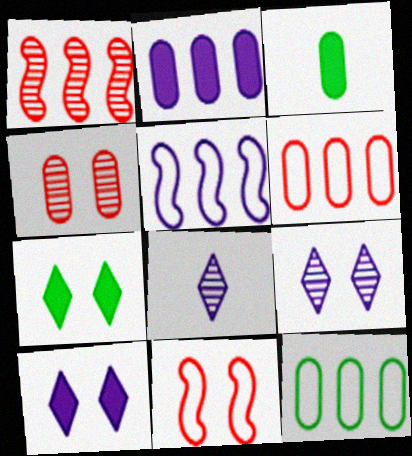[]